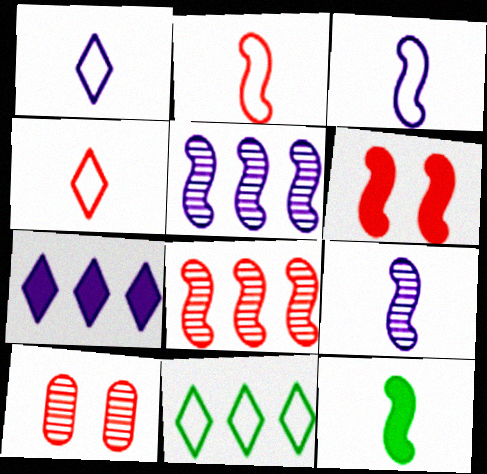[[2, 6, 8], 
[2, 9, 12]]